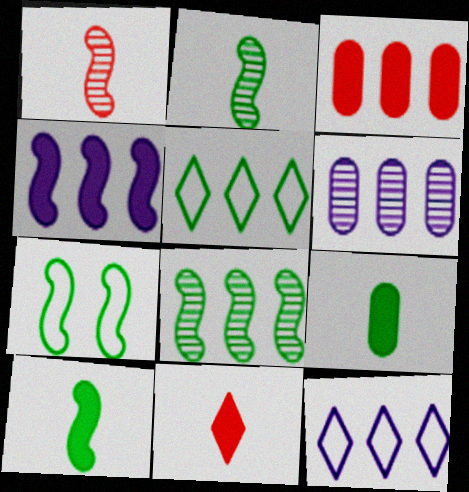[[1, 4, 7], 
[3, 8, 12], 
[4, 6, 12], 
[6, 7, 11], 
[7, 8, 10]]